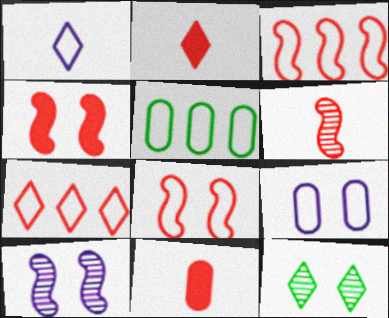[[1, 5, 8], 
[2, 5, 10], 
[3, 4, 6], 
[4, 9, 12]]